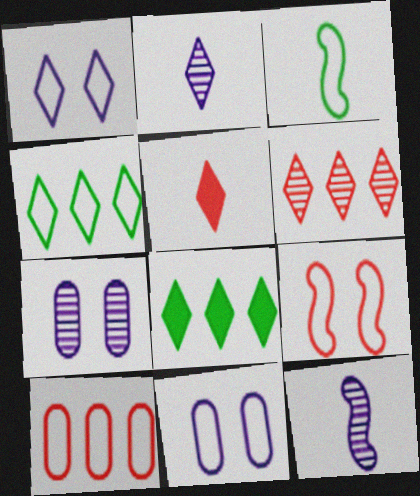[[1, 3, 10]]